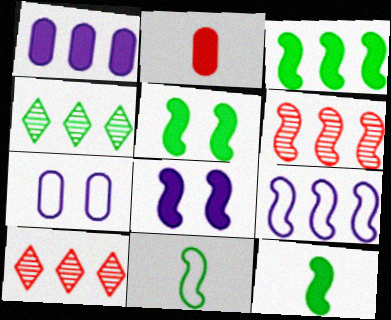[[3, 5, 12], 
[3, 6, 9], 
[6, 8, 11], 
[7, 10, 12]]